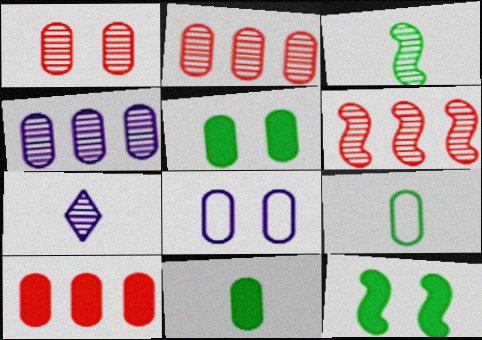[[1, 5, 8], 
[2, 8, 11]]